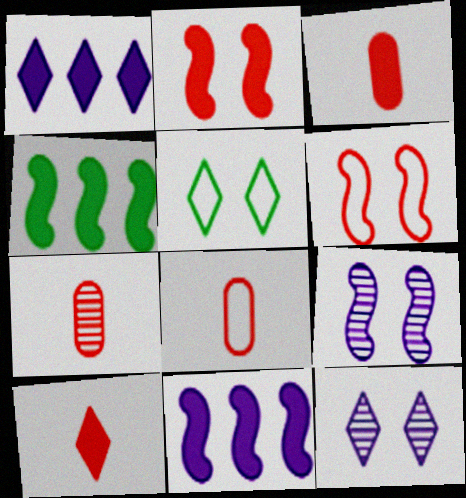[[3, 7, 8], 
[4, 8, 12], 
[5, 7, 11]]